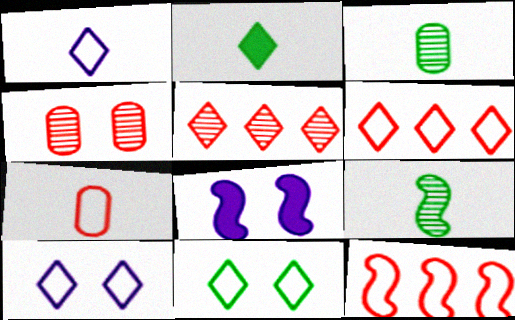[[1, 6, 11], 
[2, 5, 10], 
[3, 6, 8], 
[4, 8, 11], 
[8, 9, 12]]